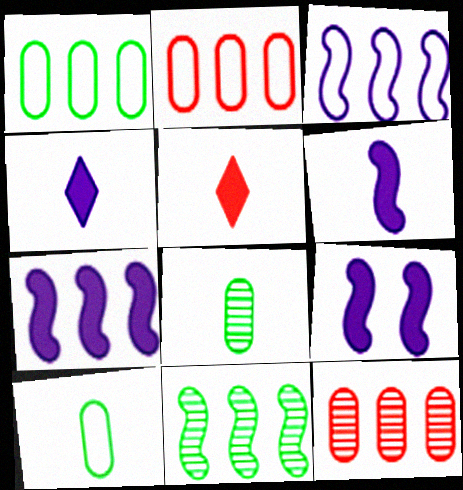[[6, 7, 9]]